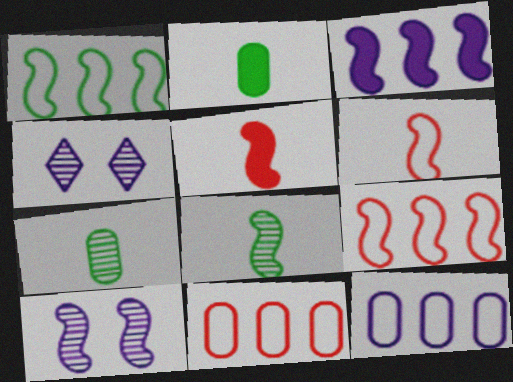[[1, 5, 10], 
[2, 4, 9]]